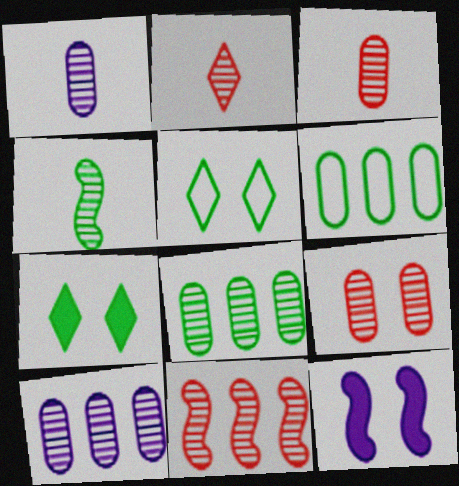[[1, 2, 4], 
[1, 8, 9], 
[2, 6, 12], 
[2, 9, 11], 
[4, 6, 7], 
[5, 9, 12]]